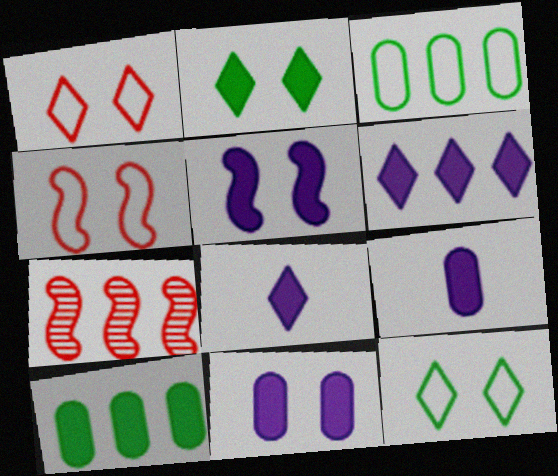[[3, 6, 7], 
[5, 6, 9], 
[7, 9, 12]]